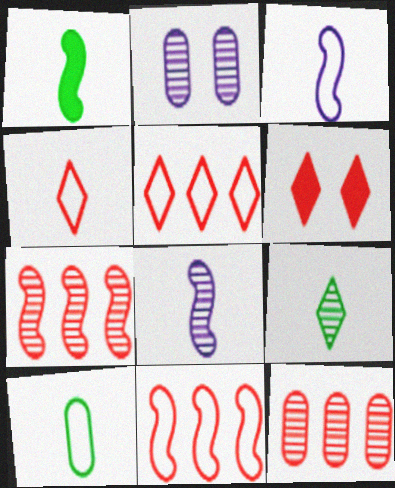[[1, 2, 5], 
[1, 9, 10], 
[2, 7, 9], 
[3, 4, 10]]